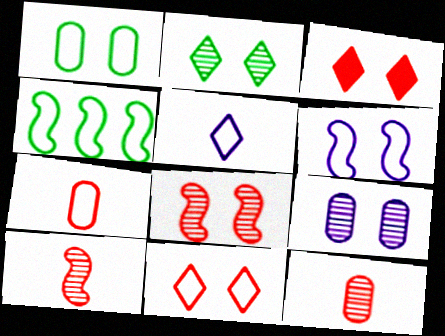[[1, 6, 11], 
[2, 8, 9]]